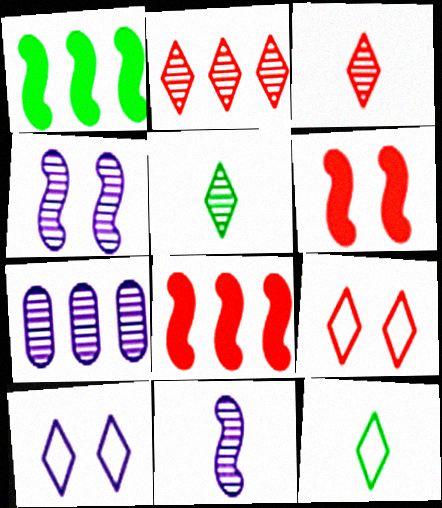[[6, 7, 12]]